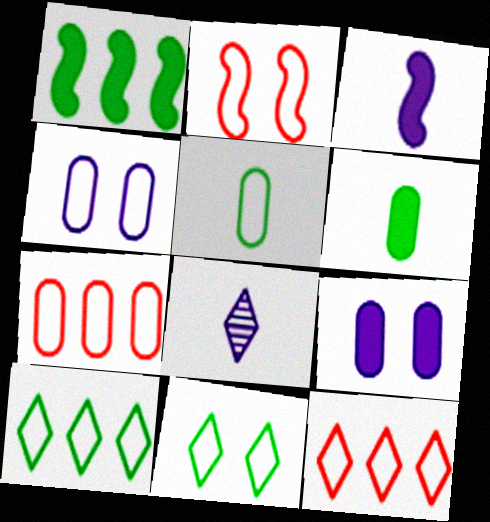[[2, 4, 11], 
[4, 5, 7]]